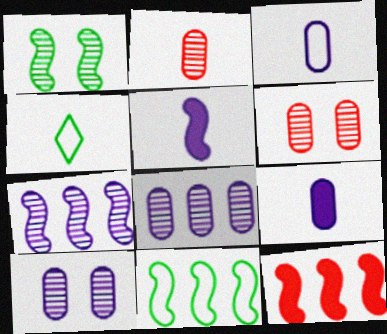[[2, 4, 5], 
[4, 10, 12], 
[7, 11, 12]]